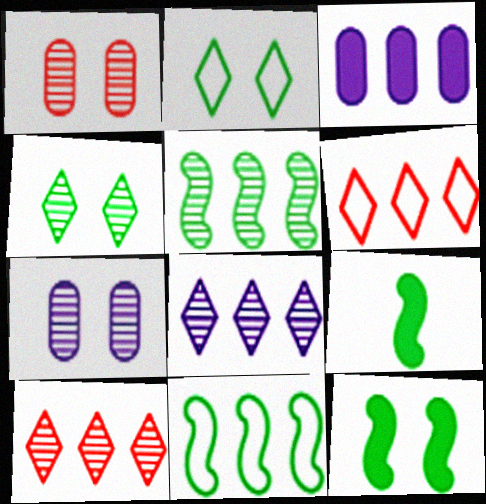[[3, 5, 6], 
[3, 10, 11], 
[6, 7, 9]]